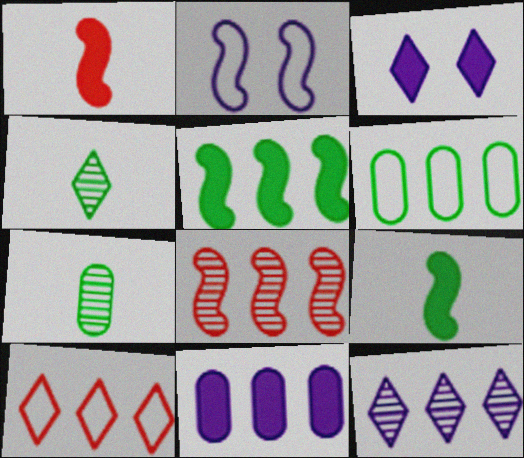[[2, 8, 9], 
[3, 4, 10]]